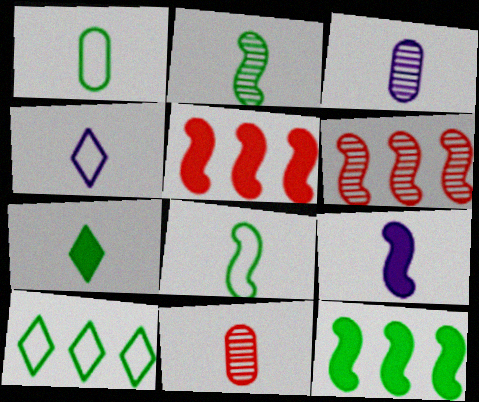[[1, 2, 7], 
[3, 4, 9]]